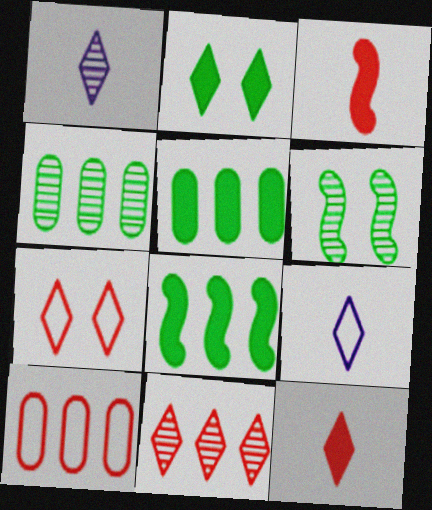[[2, 9, 11], 
[7, 11, 12]]